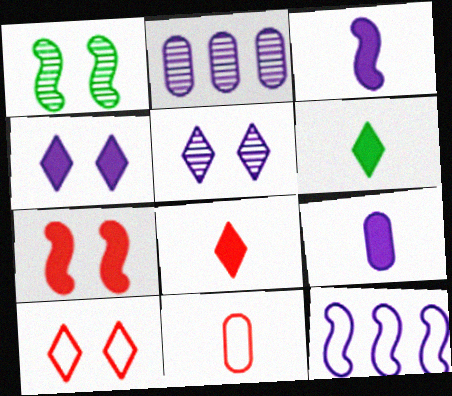[[5, 9, 12]]